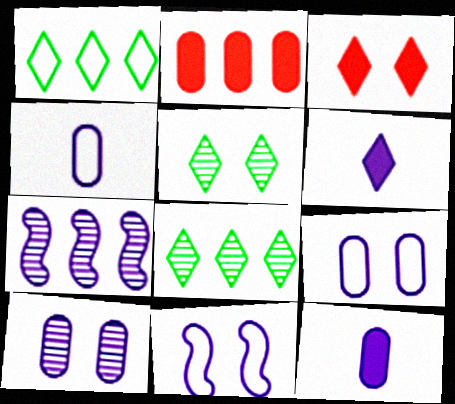[[1, 2, 7], 
[6, 7, 9]]